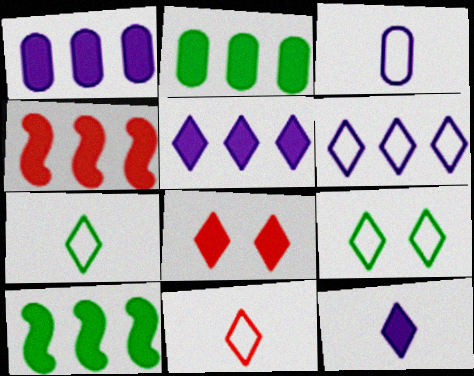[[2, 4, 5], 
[6, 9, 11]]